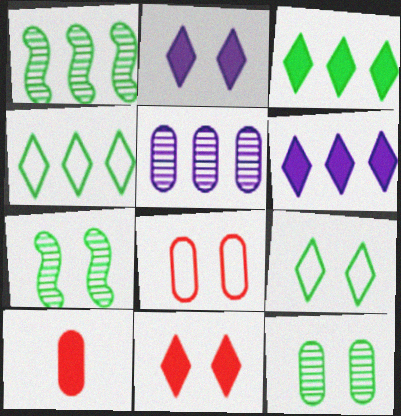[[2, 7, 8]]